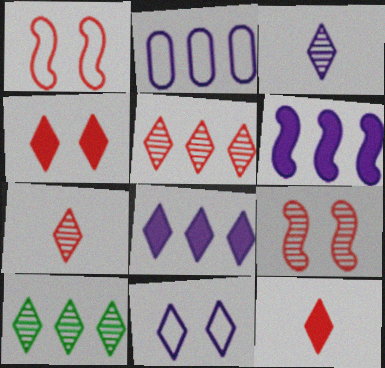[[3, 8, 11], 
[10, 11, 12]]